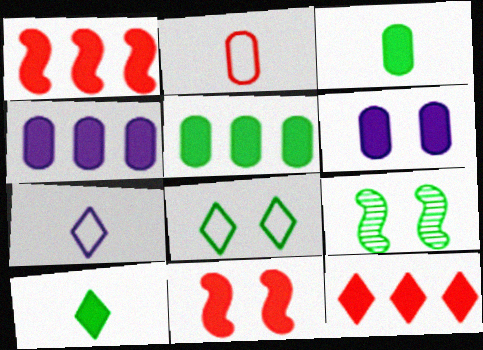[[1, 6, 10], 
[4, 10, 11]]